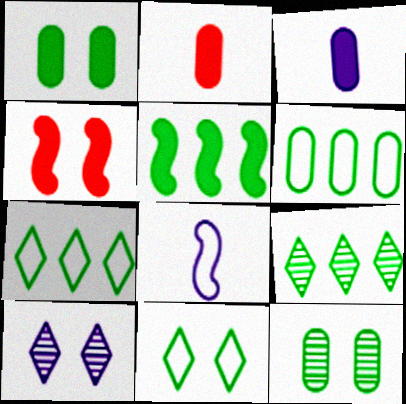[[5, 6, 9]]